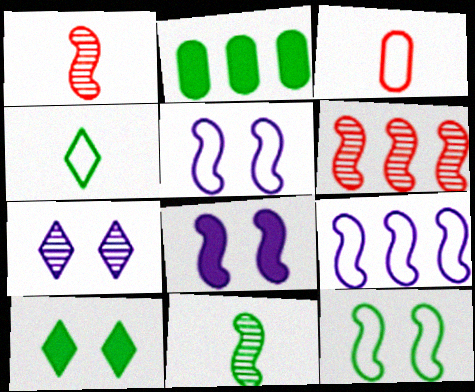[]